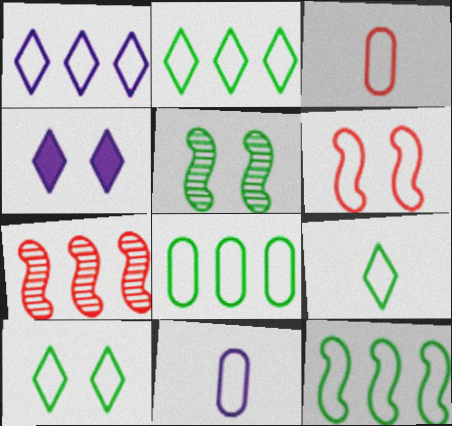[[2, 6, 11], 
[2, 8, 12], 
[2, 9, 10]]